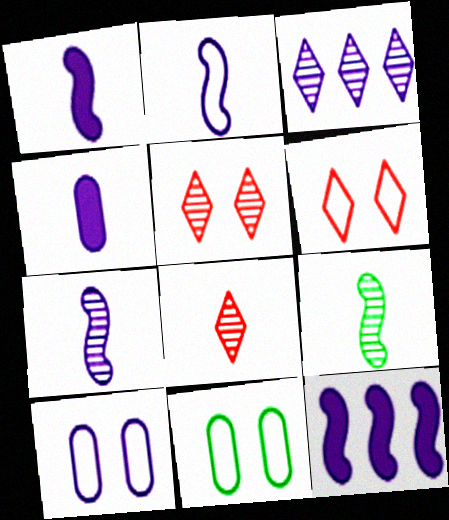[[1, 2, 7], 
[1, 3, 10], 
[8, 11, 12]]